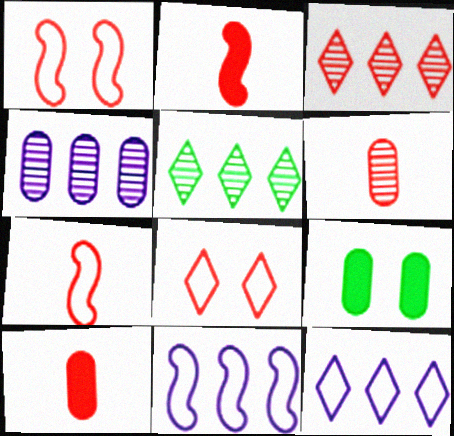[[1, 3, 10]]